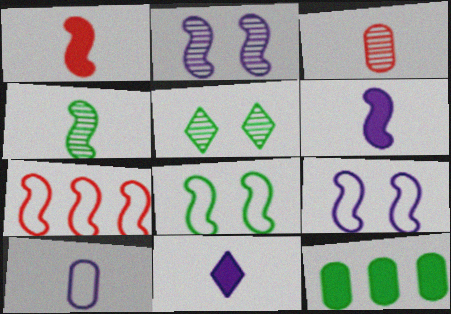[]